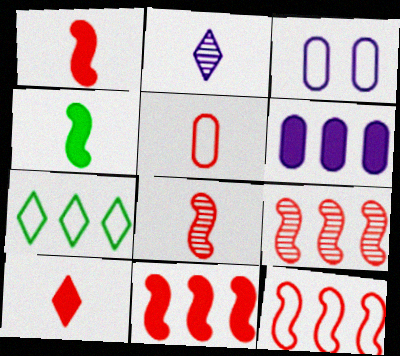[[2, 4, 5], 
[5, 8, 10], 
[6, 7, 9], 
[9, 11, 12]]